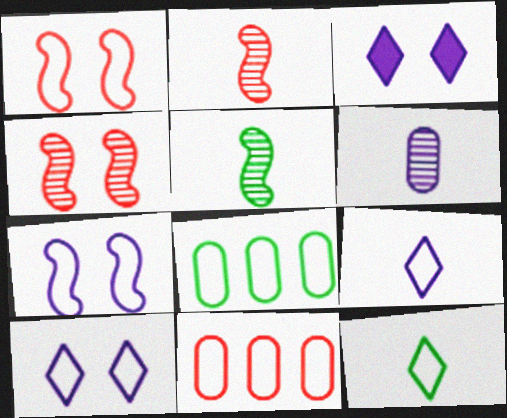[[1, 8, 9], 
[2, 3, 8], 
[3, 5, 11], 
[7, 11, 12]]